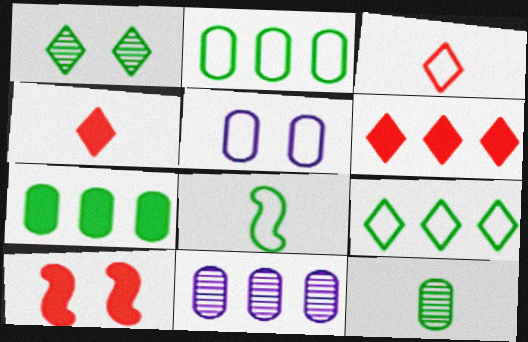[[1, 5, 10], 
[1, 7, 8]]